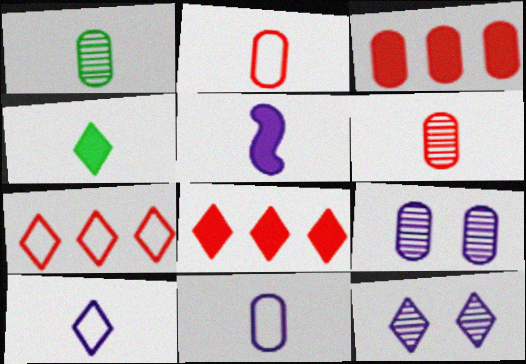[[4, 7, 12]]